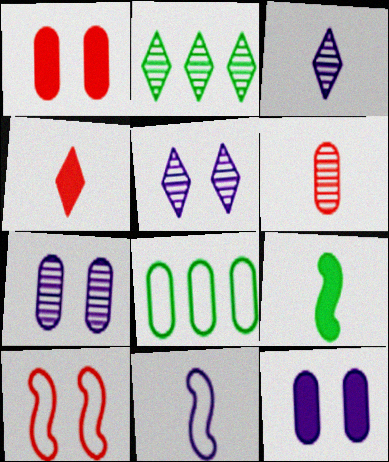[[1, 2, 11], 
[6, 8, 12]]